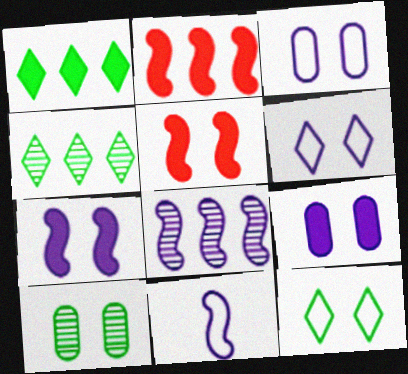[[5, 6, 10], 
[7, 8, 11]]